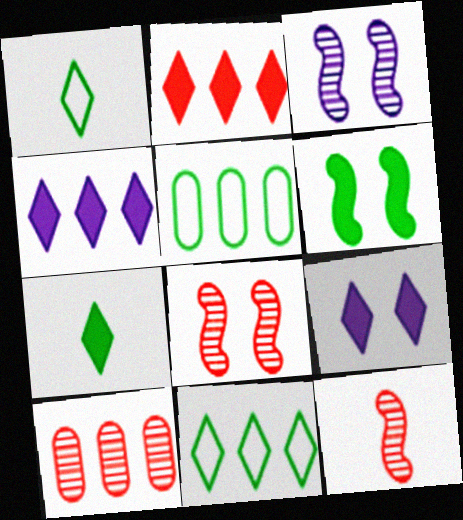[[2, 7, 9], 
[5, 9, 12]]